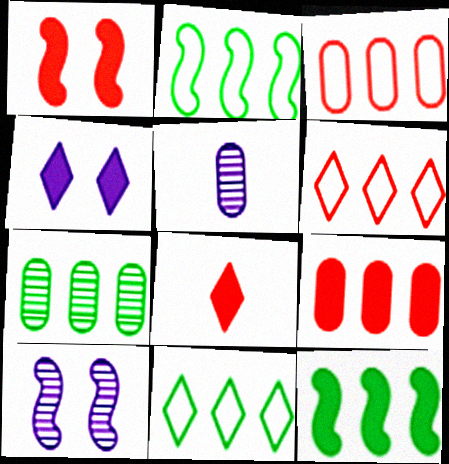[[1, 5, 11], 
[1, 8, 9], 
[7, 11, 12]]